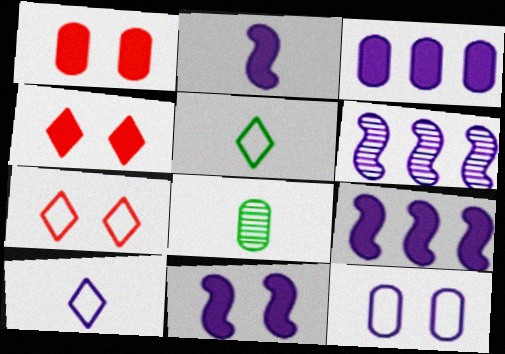[[1, 5, 6], 
[2, 9, 11], 
[7, 8, 9]]